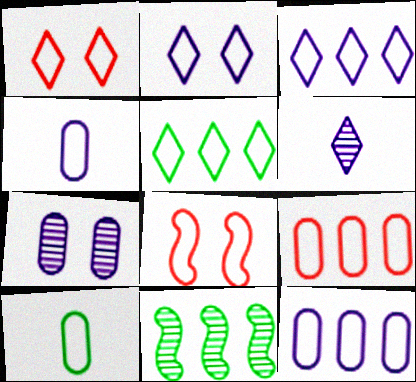[[3, 8, 10], 
[4, 5, 8]]